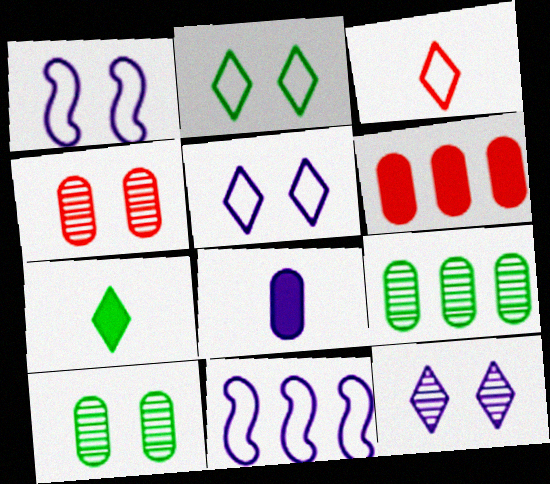[[4, 7, 11], 
[8, 11, 12]]